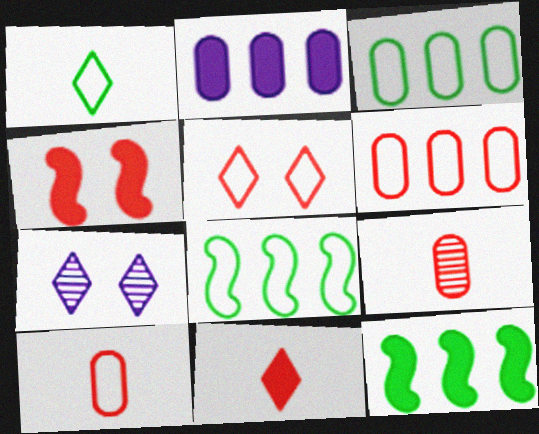[[7, 10, 12]]